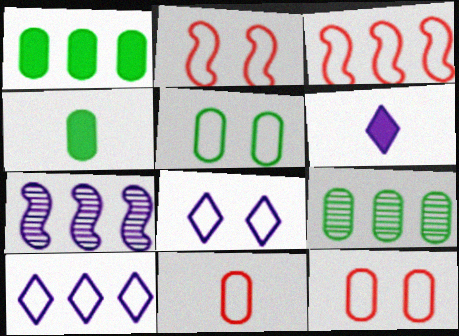[[2, 5, 8], 
[2, 6, 9], 
[4, 5, 9]]